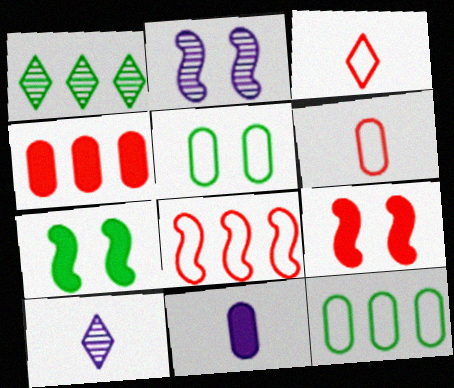[[9, 10, 12]]